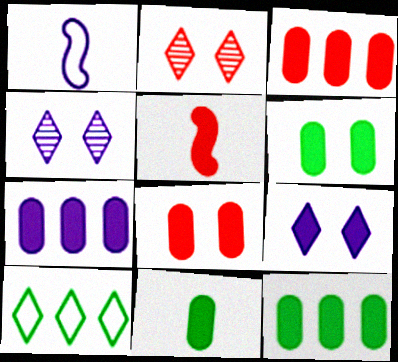[[1, 2, 12], 
[1, 4, 7], 
[3, 7, 12], 
[5, 9, 12], 
[6, 11, 12], 
[7, 8, 11]]